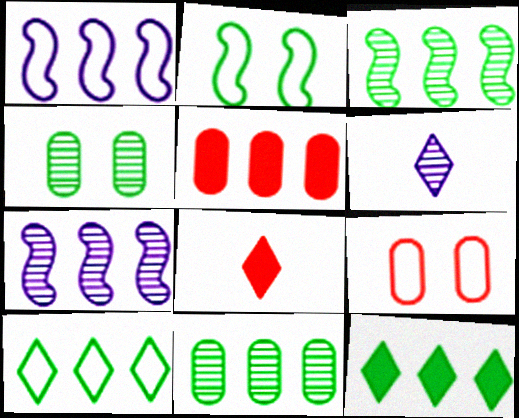[[1, 4, 8], 
[2, 5, 6], 
[5, 7, 10]]